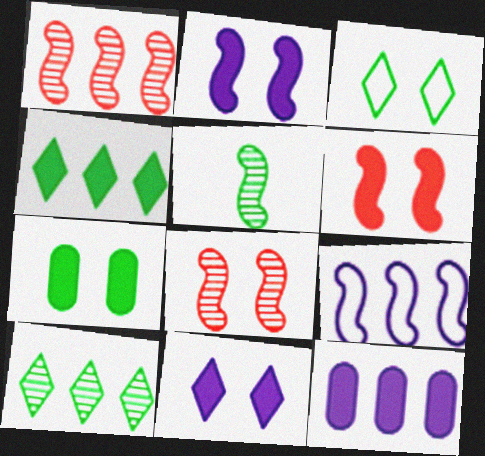[[5, 6, 9], 
[6, 7, 11]]